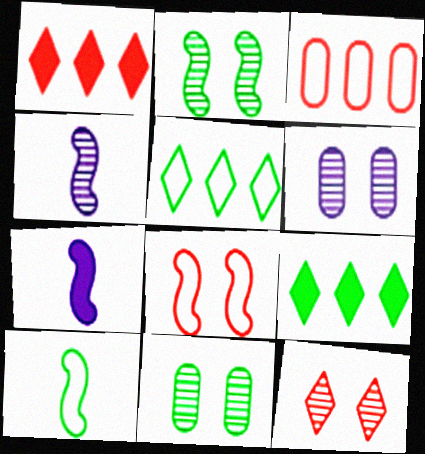[[1, 6, 10], 
[2, 6, 12], 
[9, 10, 11]]